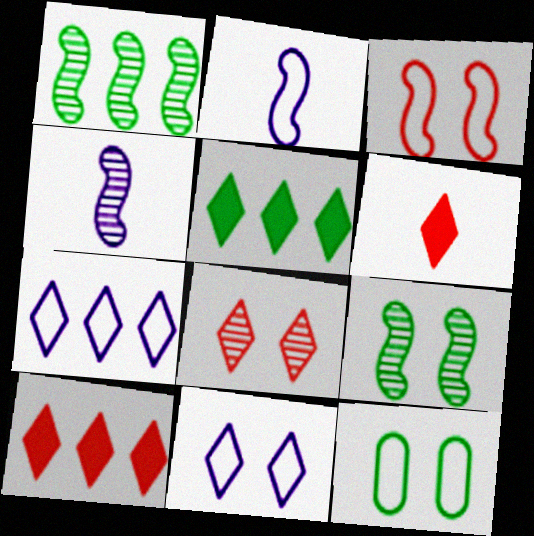[[3, 11, 12], 
[4, 10, 12]]